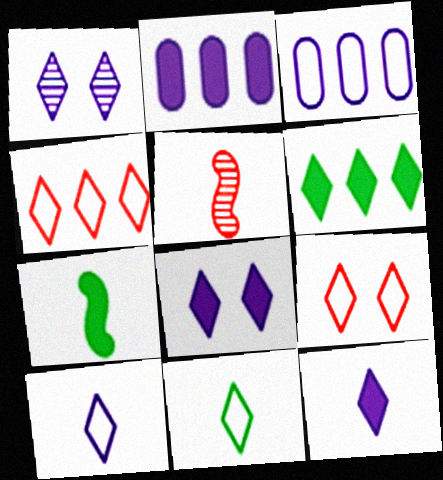[]